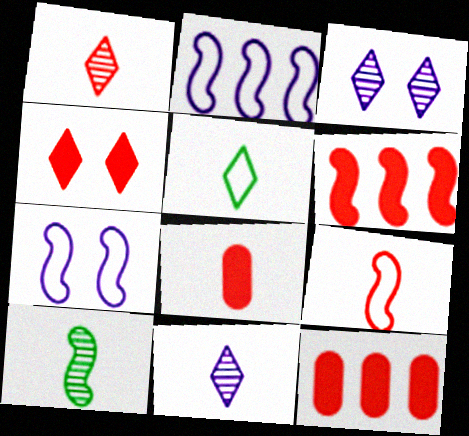[[1, 8, 9], 
[4, 6, 8], 
[6, 7, 10]]